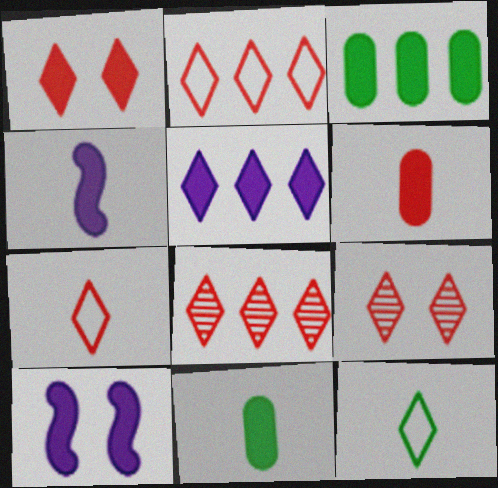[[1, 3, 4], 
[1, 7, 8], 
[5, 9, 12]]